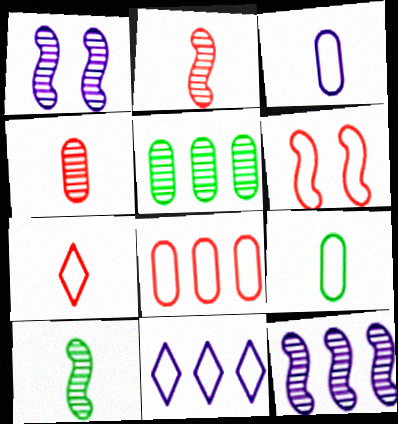[[6, 7, 8], 
[6, 9, 11]]